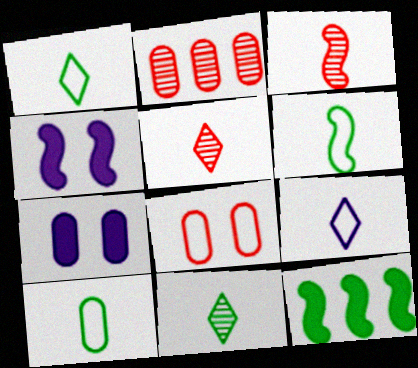[[1, 2, 4], 
[1, 6, 10], 
[2, 7, 10]]